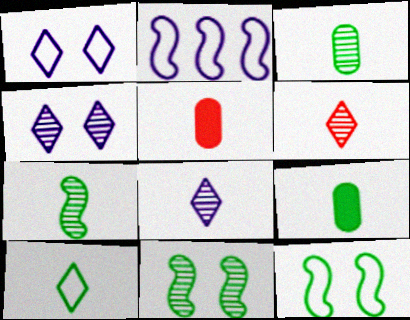[[7, 9, 10]]